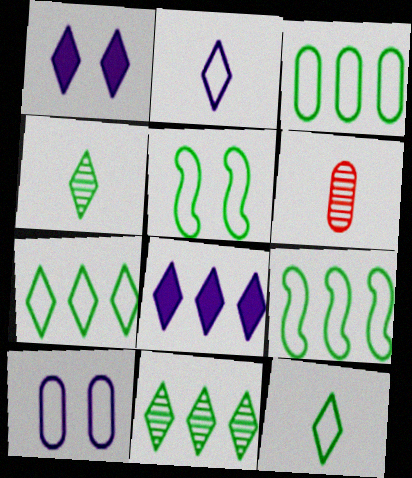[[1, 6, 9], 
[3, 5, 12], 
[3, 7, 9], 
[5, 6, 8]]